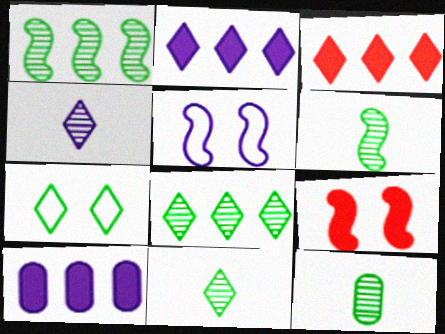[[3, 4, 7], 
[3, 5, 12], 
[4, 5, 10], 
[6, 11, 12]]